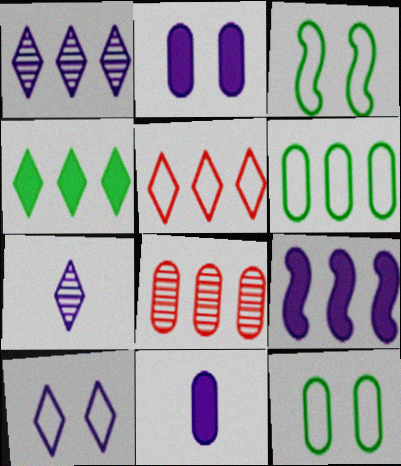[[1, 4, 5], 
[8, 11, 12]]